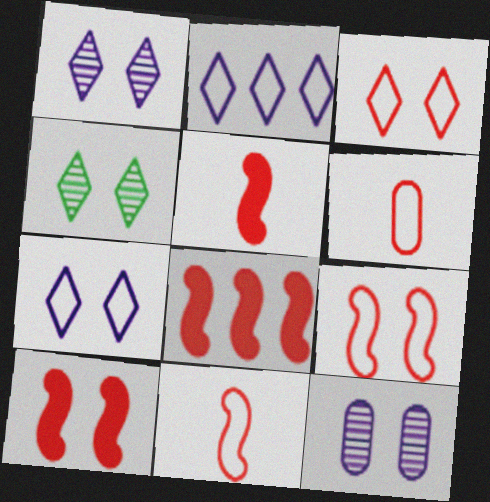[[5, 8, 10]]